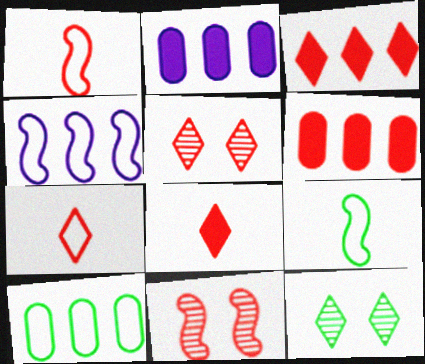[[1, 2, 12], 
[1, 5, 6], 
[2, 5, 9], 
[3, 5, 7], 
[6, 7, 11]]